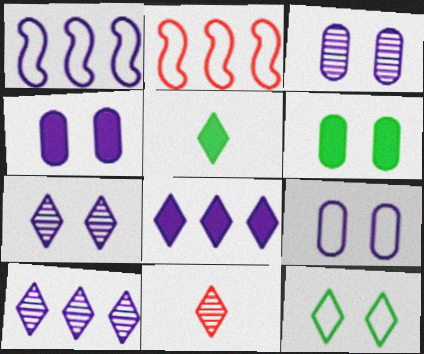[[1, 6, 11], 
[2, 3, 5], 
[3, 4, 9], 
[8, 11, 12]]